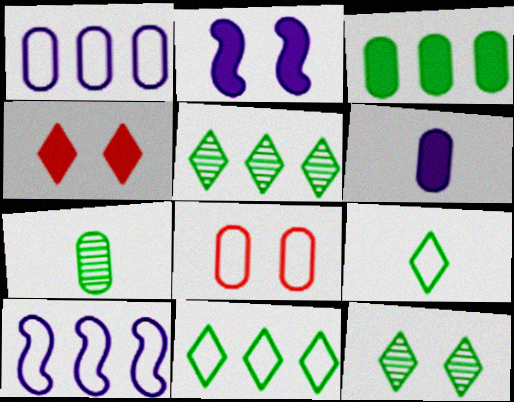[[2, 8, 12], 
[4, 7, 10], 
[8, 9, 10]]